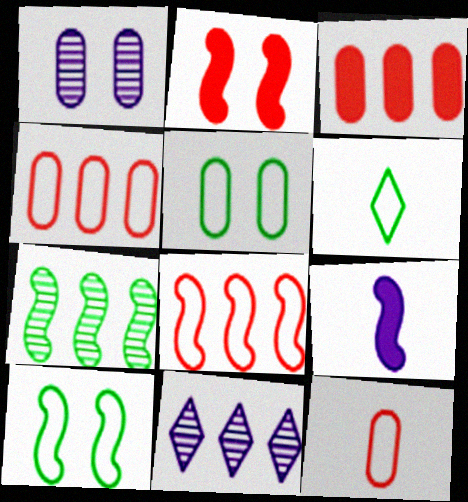[]